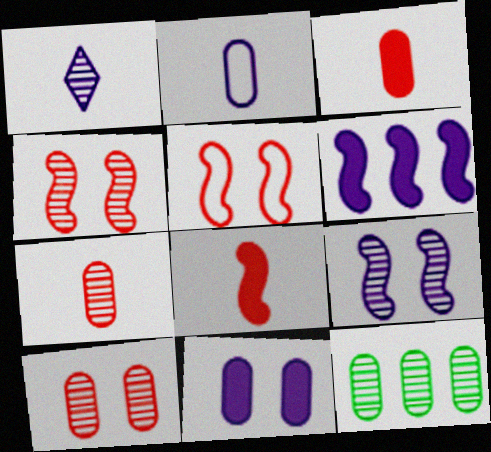[[1, 4, 12]]